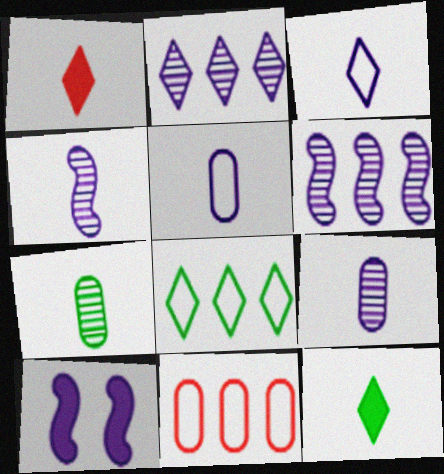[[2, 5, 10]]